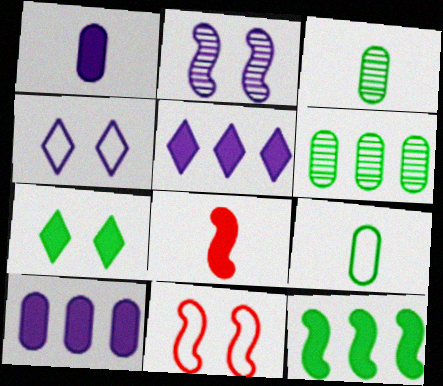[[3, 5, 11], 
[4, 6, 8], 
[7, 8, 10]]